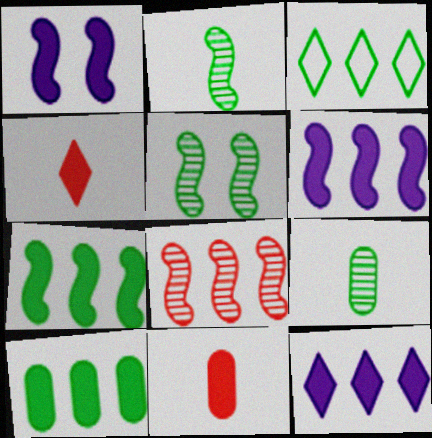[[1, 4, 10]]